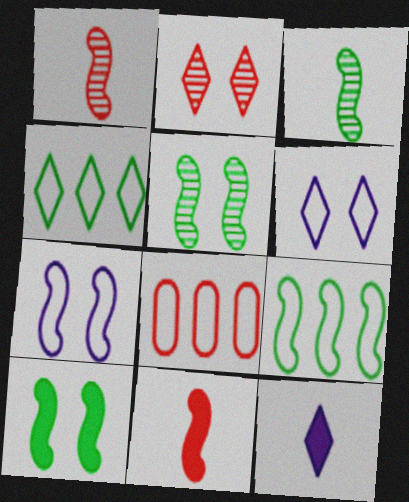[[2, 4, 12], 
[2, 8, 11], 
[3, 9, 10], 
[5, 8, 12]]